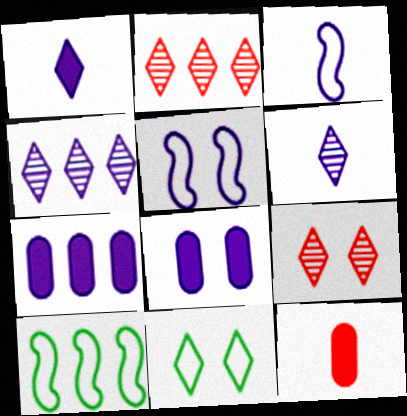[[1, 2, 11], 
[2, 7, 10], 
[3, 4, 8], 
[5, 6, 7]]